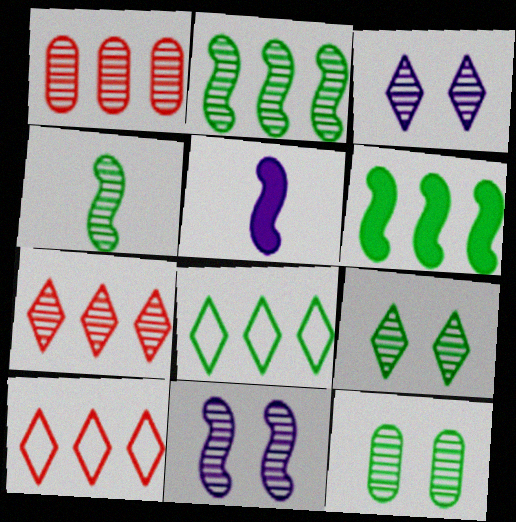[[1, 3, 4], 
[5, 10, 12]]